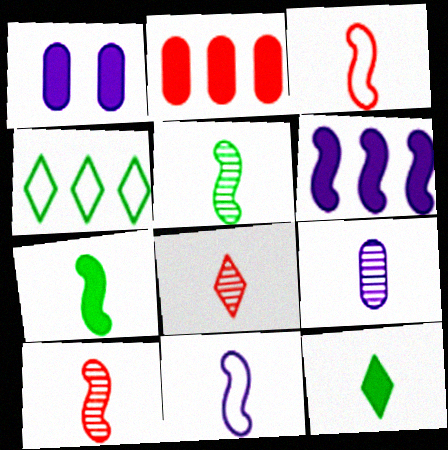[[1, 4, 10], 
[3, 9, 12], 
[5, 8, 9], 
[7, 10, 11]]